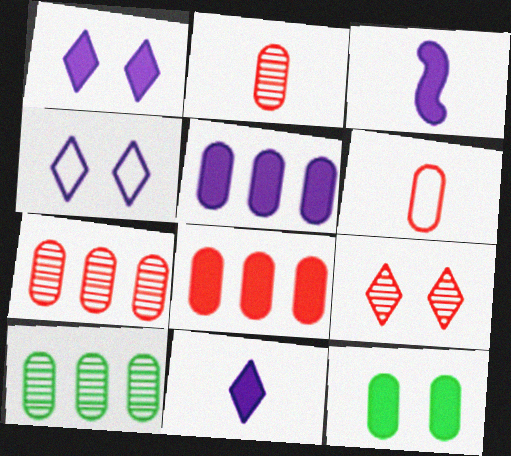[[1, 3, 5]]